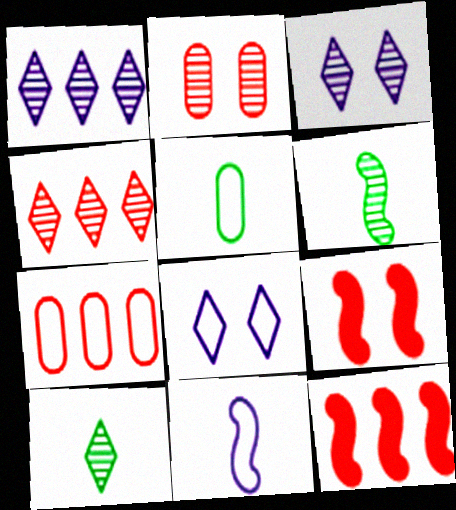[[1, 2, 6], 
[1, 5, 9], 
[3, 4, 10], 
[3, 5, 12], 
[4, 7, 12]]